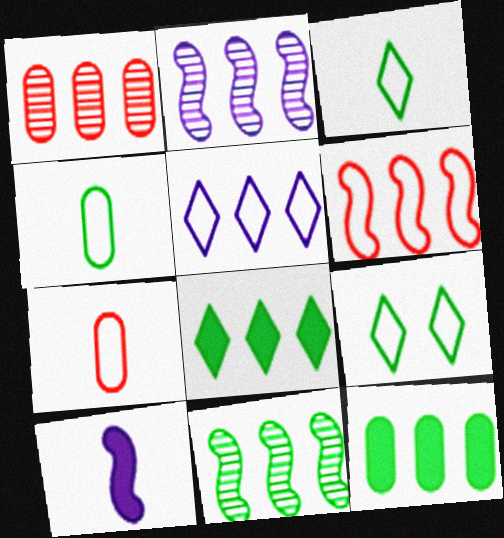[[1, 9, 10]]